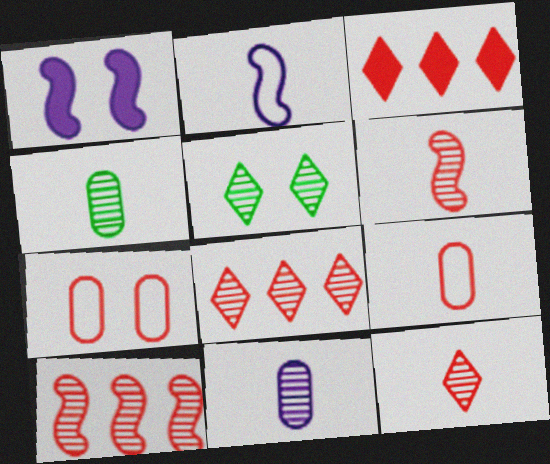[[1, 5, 7], 
[3, 6, 7], 
[5, 10, 11]]